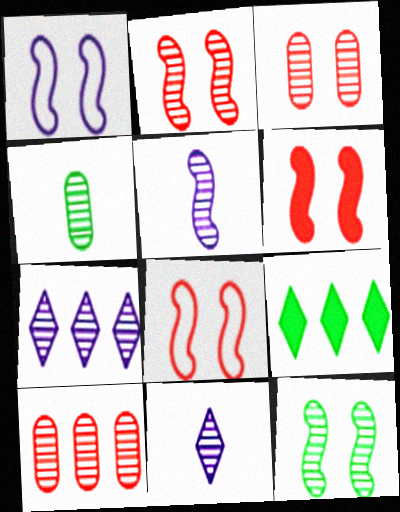[[1, 6, 12], 
[2, 4, 7], 
[2, 6, 8], 
[10, 11, 12]]